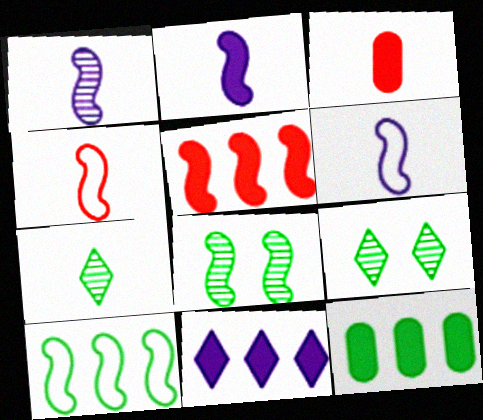[[1, 2, 6], 
[3, 6, 7], 
[5, 6, 8], 
[5, 11, 12]]